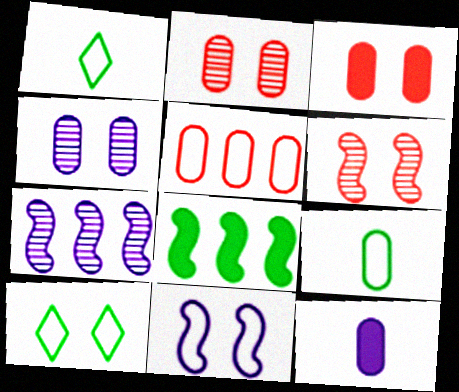[[1, 3, 7], 
[1, 5, 11]]